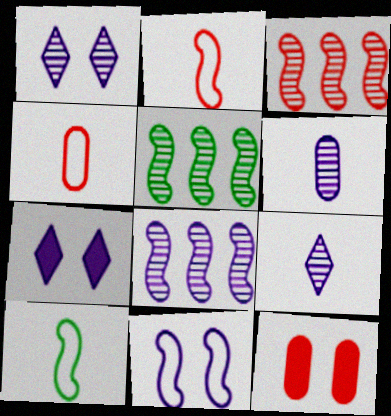[[1, 6, 8], 
[3, 5, 8], 
[4, 5, 7]]